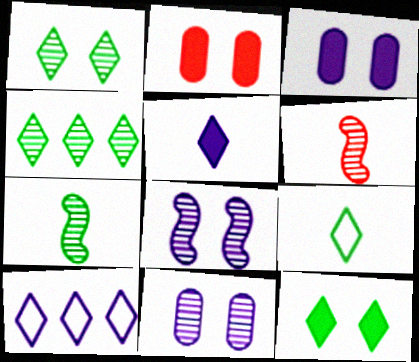[[2, 7, 10], 
[4, 6, 11], 
[4, 9, 12]]